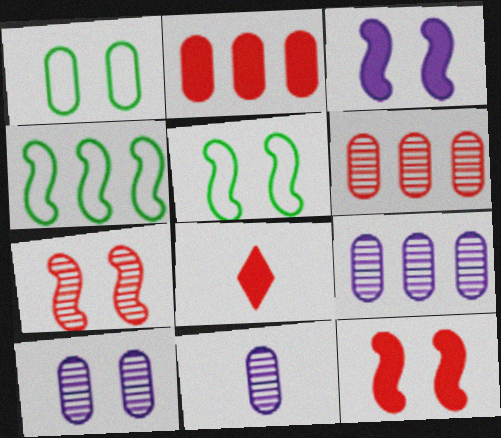[[1, 2, 11], 
[2, 8, 12], 
[3, 5, 7], 
[4, 8, 10], 
[5, 8, 9], 
[9, 10, 11]]